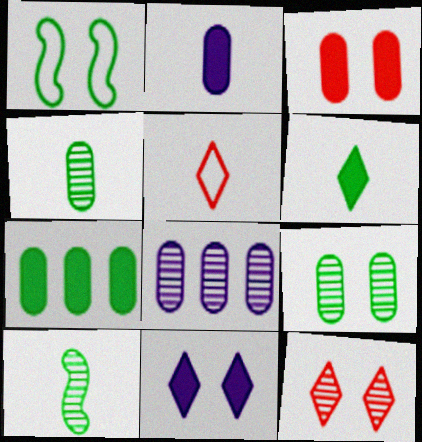[[2, 3, 7], 
[2, 5, 10], 
[8, 10, 12]]